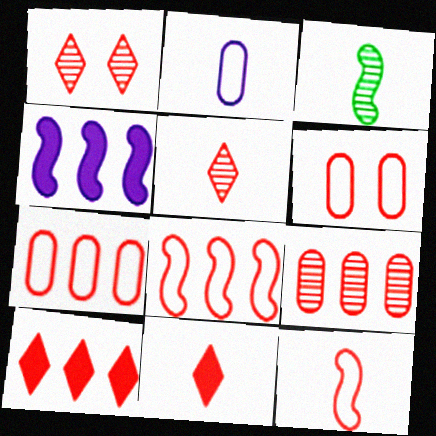[[2, 3, 11], 
[8, 9, 10]]